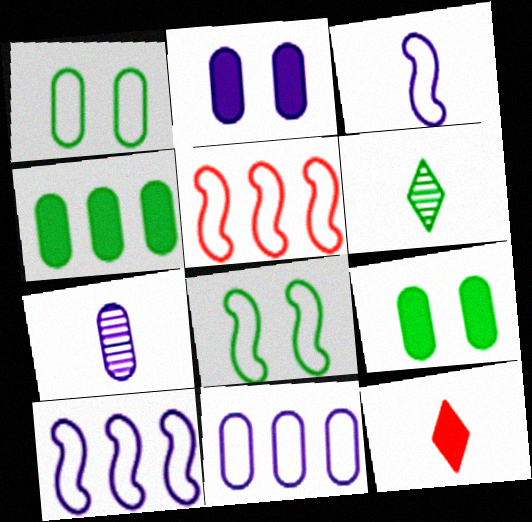[[2, 5, 6], 
[2, 7, 11], 
[3, 5, 8], 
[4, 6, 8]]